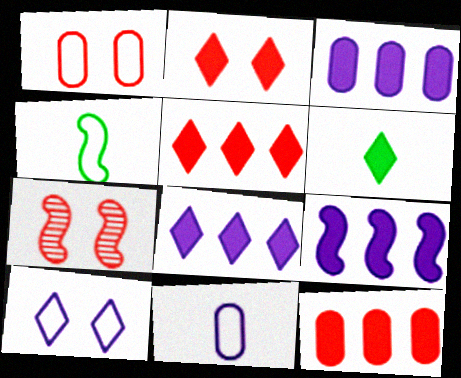[[1, 2, 7], 
[2, 6, 8], 
[3, 8, 9], 
[4, 7, 9]]